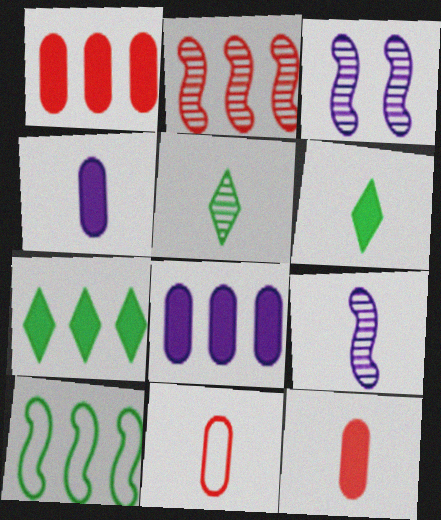[[3, 7, 11], 
[6, 9, 11]]